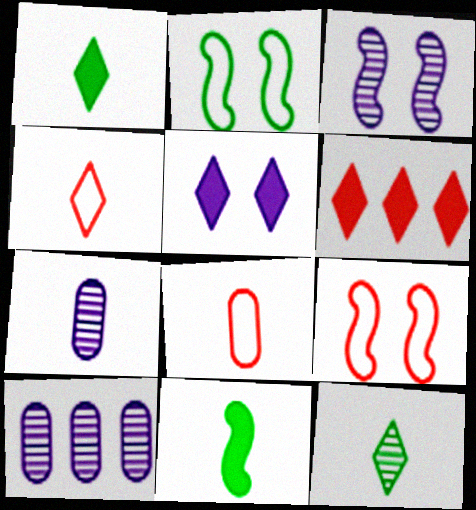[[1, 5, 6], 
[1, 9, 10], 
[2, 6, 7], 
[4, 7, 11]]